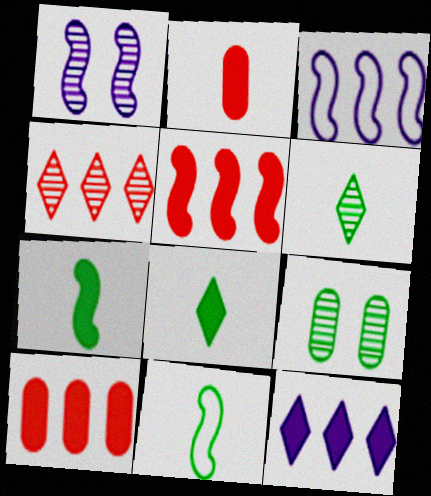[[1, 5, 11]]